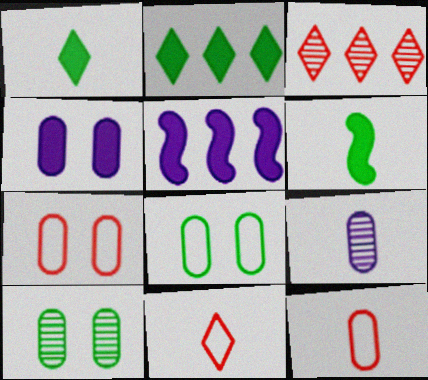[[4, 7, 10], 
[5, 10, 11], 
[6, 9, 11]]